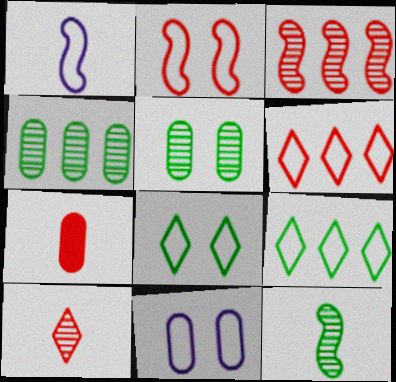[[2, 8, 11], 
[4, 7, 11]]